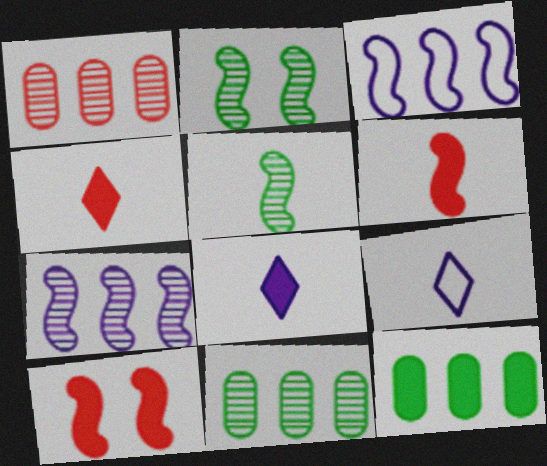[[2, 3, 6], 
[3, 5, 10], 
[8, 10, 12], 
[9, 10, 11]]